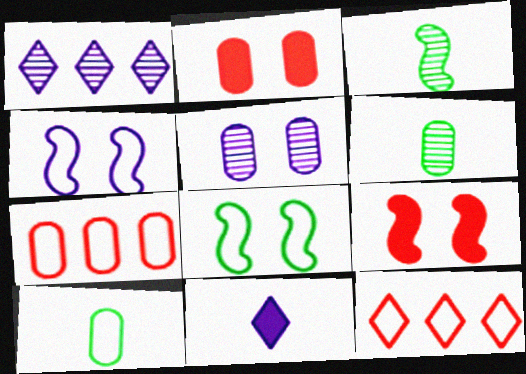[[1, 9, 10], 
[4, 10, 12]]